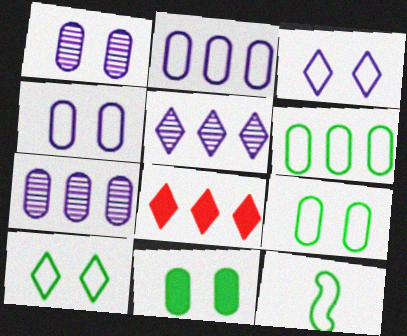[[1, 8, 12], 
[6, 10, 12]]